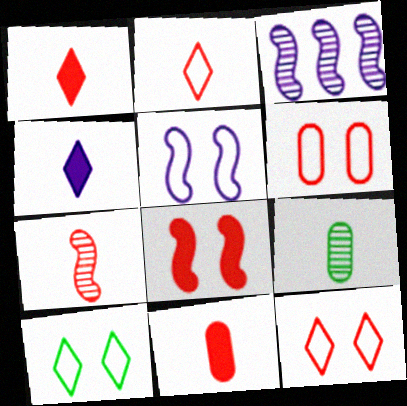[[2, 7, 11], 
[3, 10, 11], 
[5, 6, 10]]